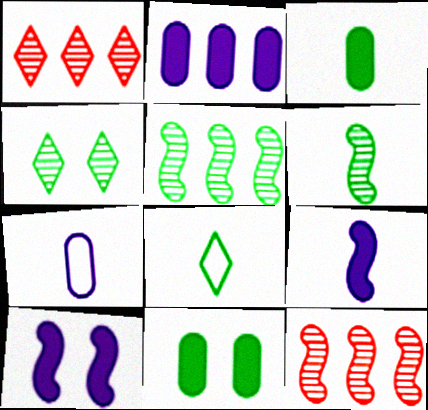[[3, 6, 8], 
[5, 8, 11]]